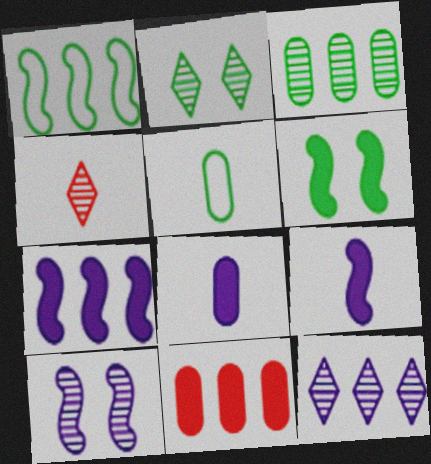[[1, 11, 12], 
[2, 4, 12], 
[3, 4, 10], 
[4, 5, 9]]